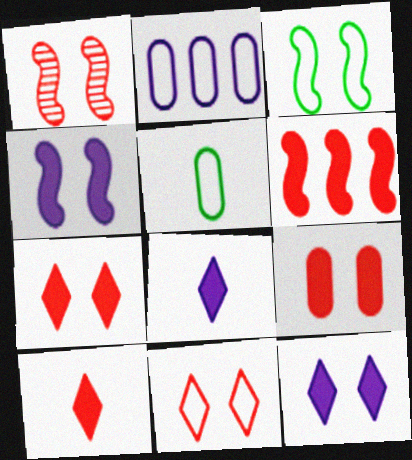[[1, 3, 4], 
[1, 9, 11], 
[6, 9, 10]]